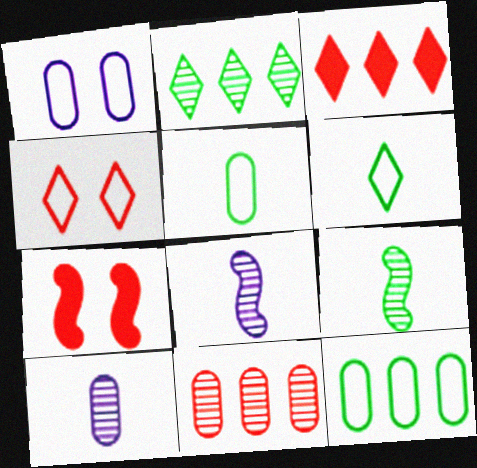[[1, 3, 9]]